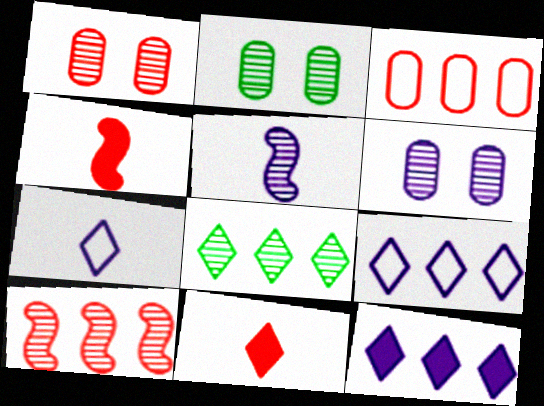[[1, 2, 6], 
[1, 5, 8], 
[2, 4, 9]]